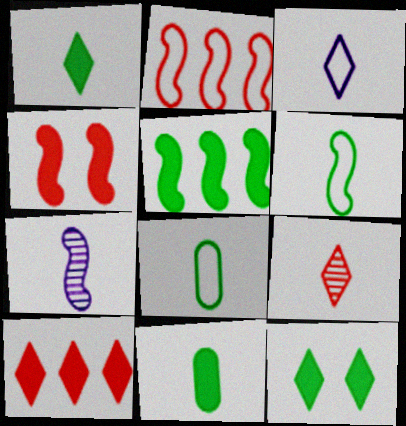[[1, 3, 9], 
[5, 11, 12]]